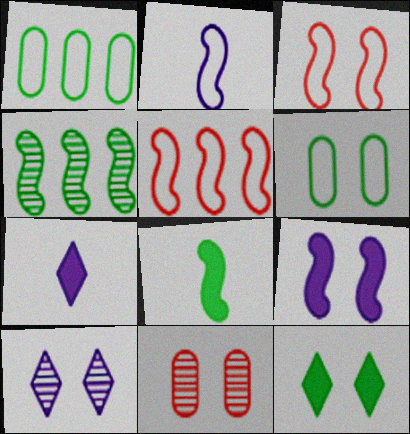[]